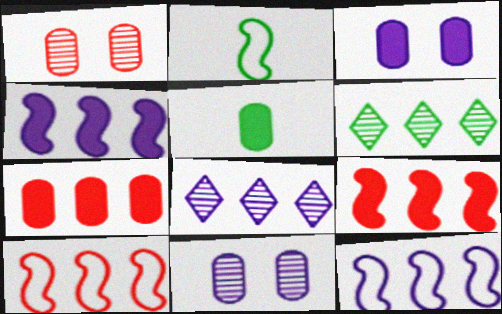[[3, 5, 7], 
[6, 7, 12]]